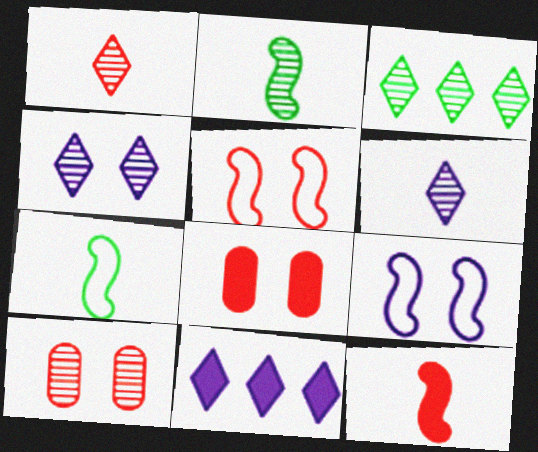[[1, 3, 4], 
[7, 10, 11]]